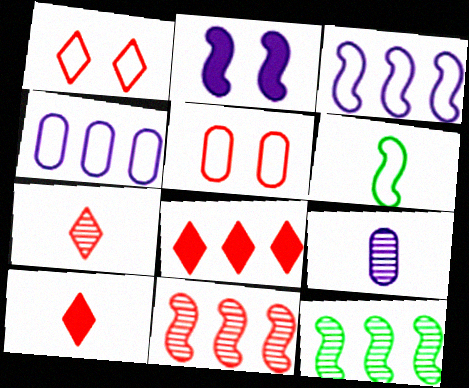[[1, 4, 6], 
[1, 7, 8], 
[2, 6, 11], 
[4, 8, 12], 
[5, 10, 11], 
[6, 9, 10]]